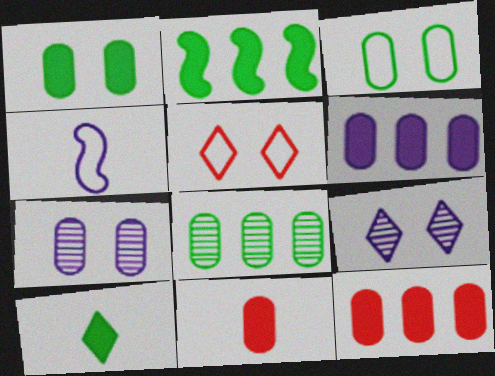[[1, 2, 10], 
[1, 6, 11], 
[4, 6, 9]]